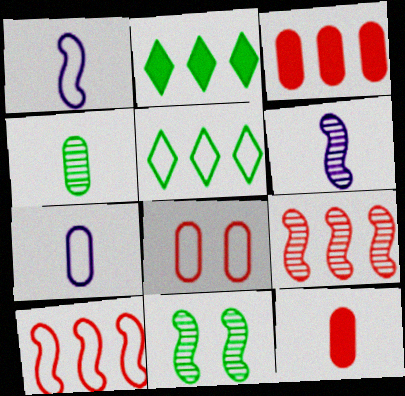[[1, 5, 8], 
[2, 6, 8], 
[4, 7, 12], 
[6, 9, 11]]